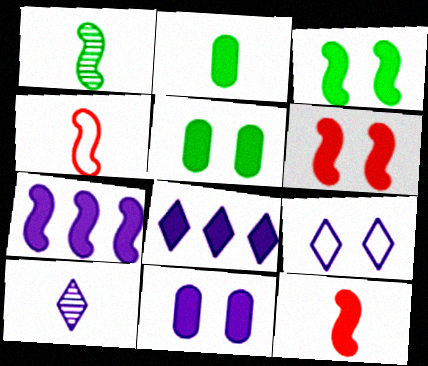[[2, 4, 10], 
[2, 6, 8], 
[3, 7, 12], 
[5, 8, 12], 
[8, 9, 10]]